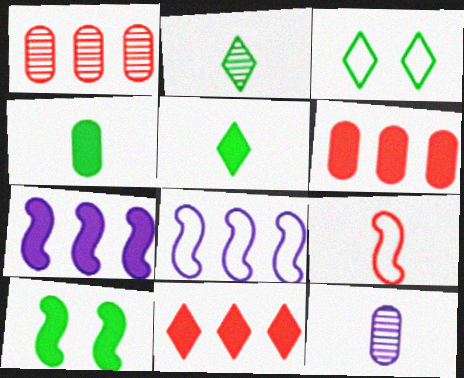[[5, 9, 12]]